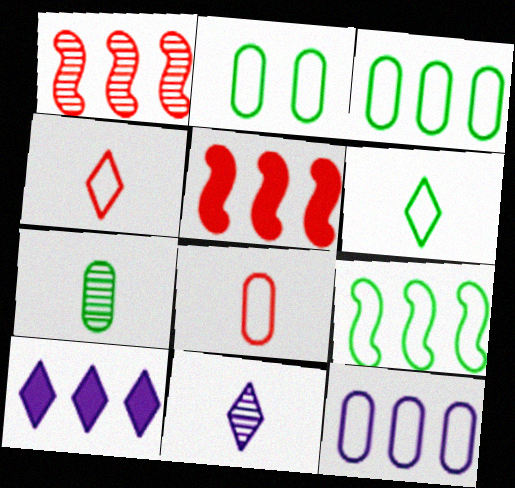[[1, 3, 10], 
[2, 5, 11], 
[2, 6, 9], 
[2, 8, 12]]